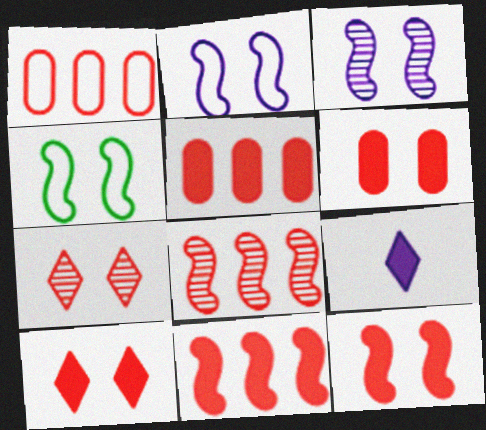[[3, 4, 12], 
[6, 10, 12]]